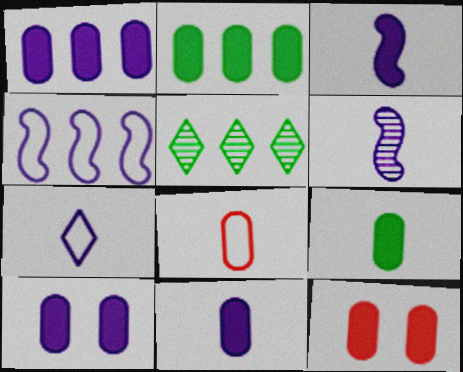[[1, 9, 12], 
[1, 10, 11], 
[2, 11, 12], 
[6, 7, 11]]